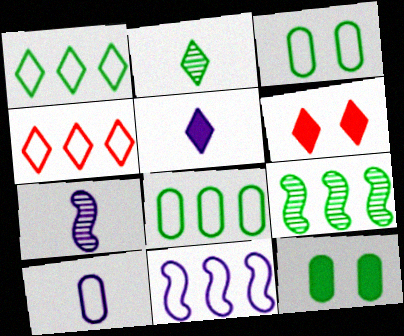[[4, 7, 12], 
[4, 8, 11], 
[5, 7, 10], 
[6, 7, 8], 
[6, 9, 10]]